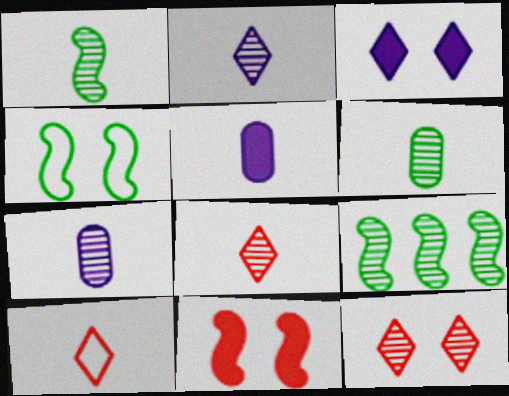[[1, 5, 10], 
[1, 7, 8], 
[7, 9, 12]]